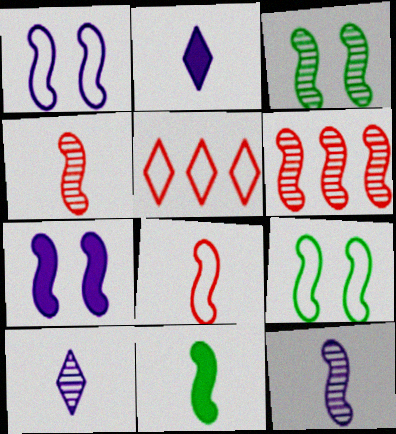[[1, 6, 11], 
[3, 6, 12], 
[8, 11, 12]]